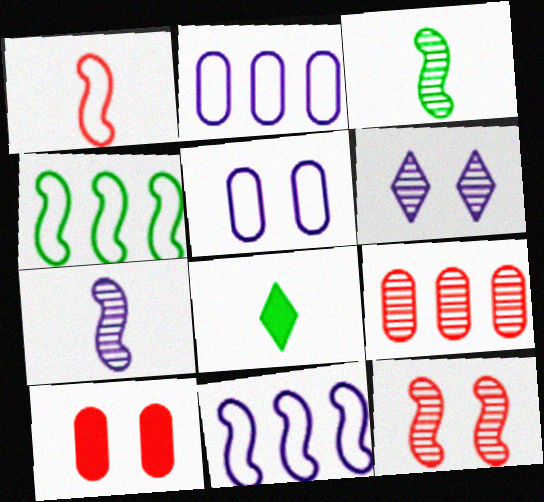[[2, 8, 12], 
[3, 6, 9]]